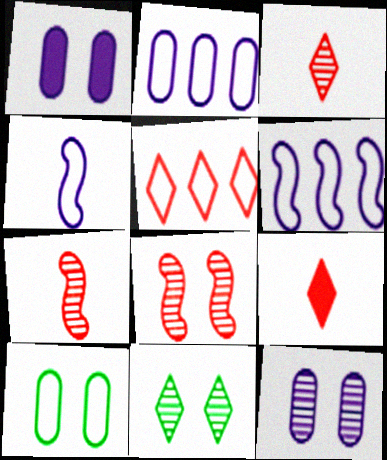[[4, 5, 10], 
[8, 11, 12]]